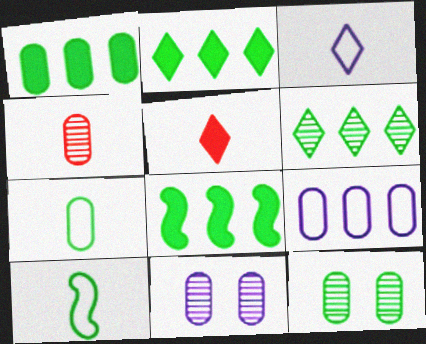[[1, 2, 8], 
[1, 7, 12], 
[2, 10, 12]]